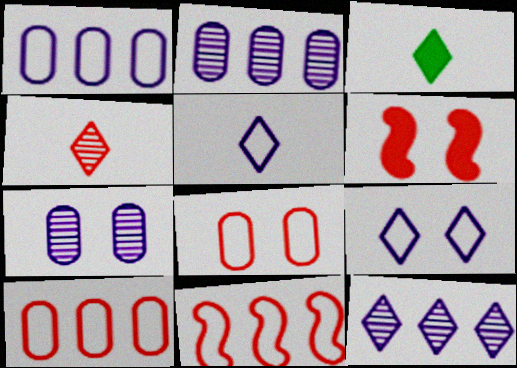[[3, 4, 5], 
[3, 7, 11], 
[4, 6, 10]]